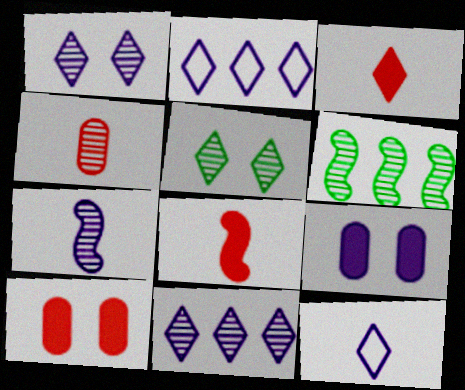[[1, 4, 6], 
[2, 3, 5], 
[2, 7, 9], 
[6, 10, 12]]